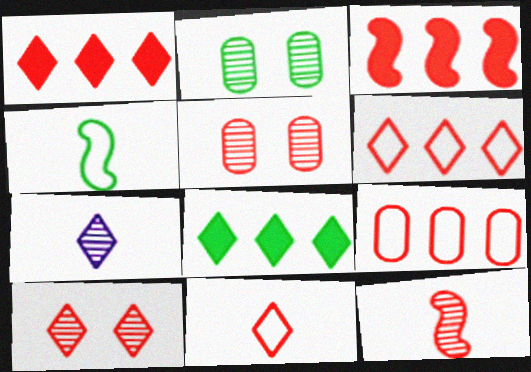[[1, 10, 11], 
[2, 4, 8], 
[3, 5, 11]]